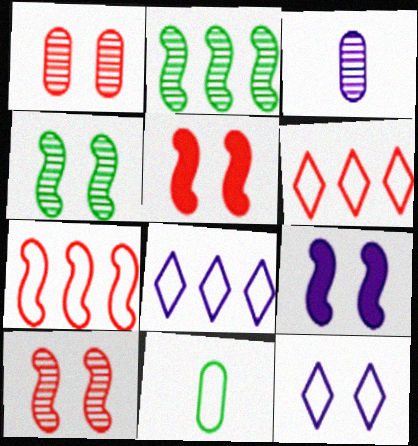[[3, 8, 9], 
[7, 11, 12]]